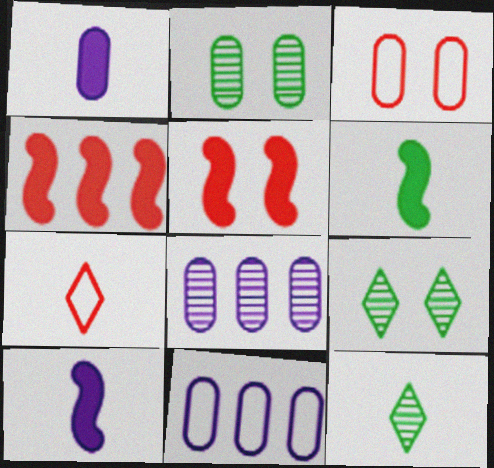[[5, 11, 12]]